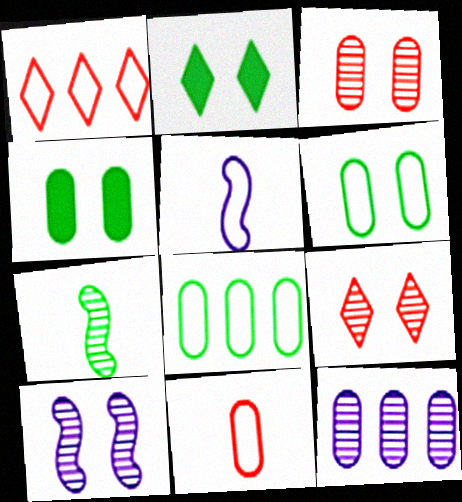[[1, 5, 6], 
[2, 7, 8], 
[4, 11, 12], 
[7, 9, 12]]